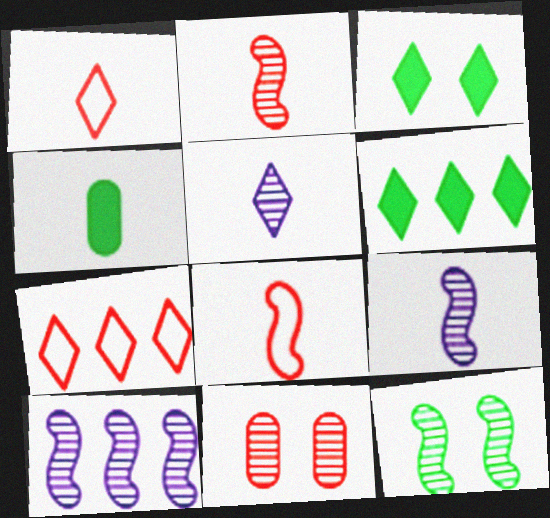[[1, 4, 9], 
[2, 10, 12], 
[3, 5, 7], 
[4, 5, 8]]